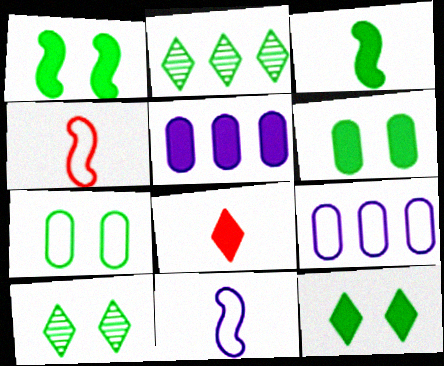[[1, 5, 8], 
[1, 6, 12], 
[1, 7, 10], 
[2, 3, 7], 
[4, 5, 10]]